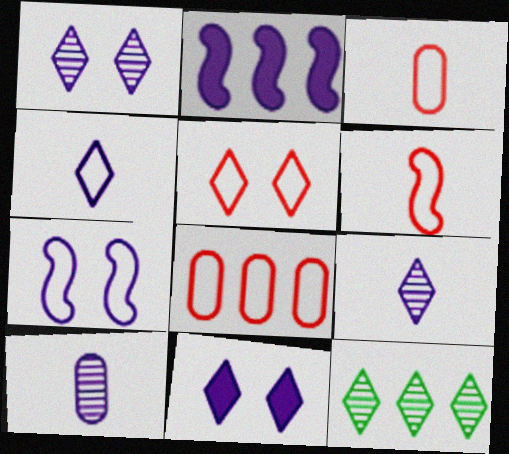[[2, 8, 12], 
[5, 6, 8]]